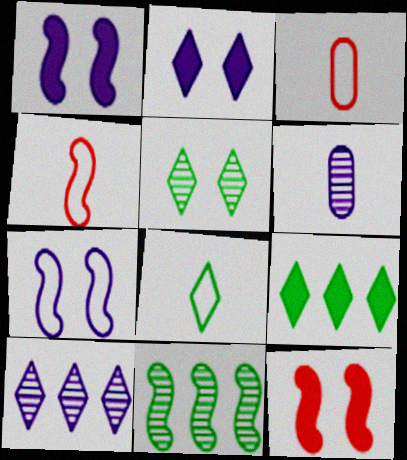[[1, 4, 11], 
[2, 3, 11], 
[5, 8, 9]]